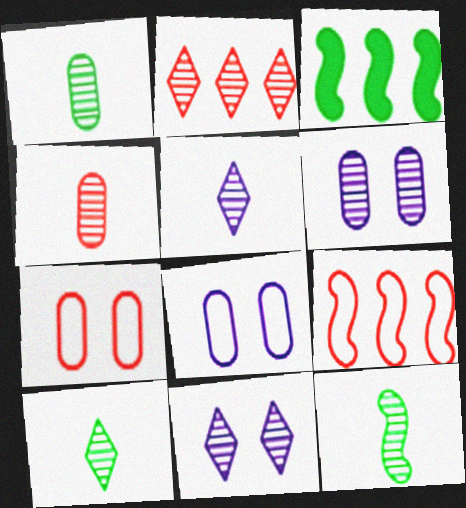[[1, 10, 12], 
[2, 6, 12], 
[2, 10, 11], 
[3, 5, 7], 
[4, 5, 12]]